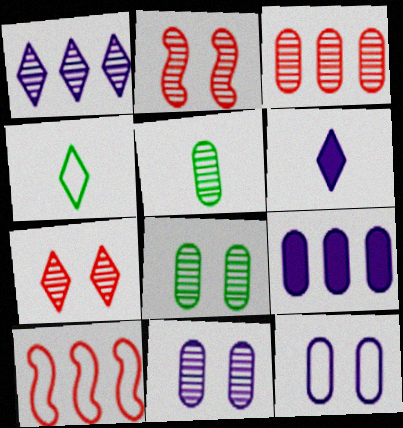[[1, 2, 5], 
[2, 4, 9], 
[3, 5, 11], 
[4, 10, 12], 
[6, 8, 10]]